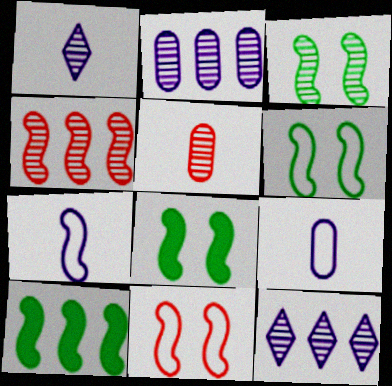[[3, 5, 12], 
[3, 6, 8], 
[4, 7, 8]]